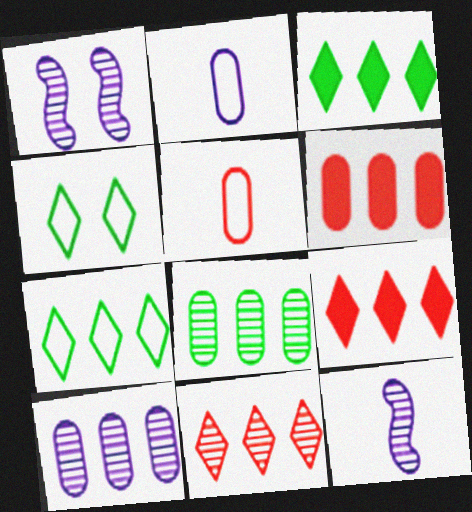[[1, 3, 5], 
[4, 6, 12]]